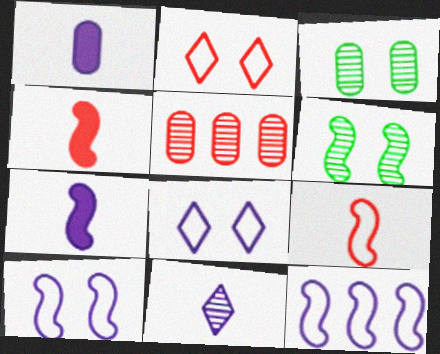[[2, 4, 5], 
[4, 6, 12], 
[5, 6, 11]]